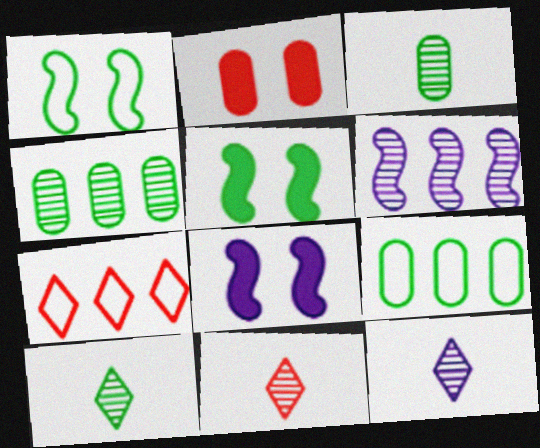[[3, 7, 8], 
[5, 9, 10], 
[8, 9, 11], 
[10, 11, 12]]